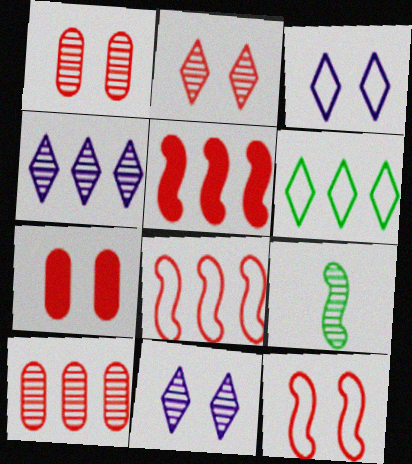[[1, 4, 9], 
[2, 7, 12], 
[9, 10, 11]]